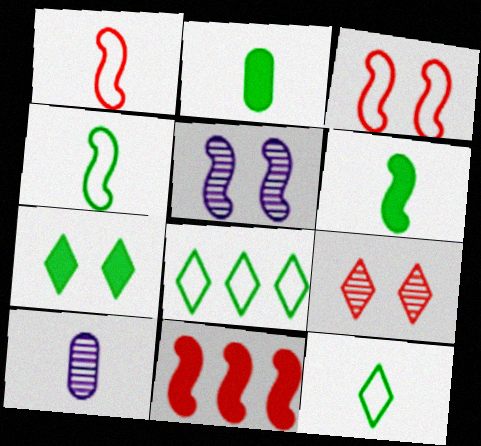[[4, 5, 11]]